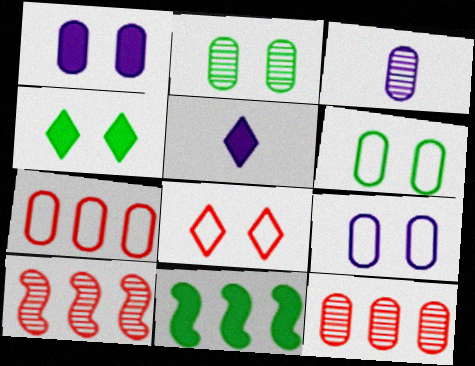[[2, 3, 12], 
[3, 8, 11], 
[5, 6, 10]]